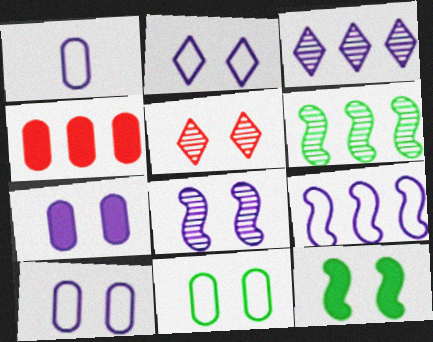[[1, 2, 9], 
[2, 7, 8], 
[5, 10, 12]]